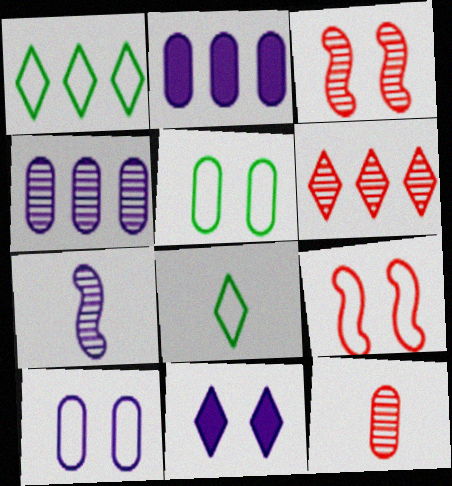[[2, 3, 8], 
[2, 5, 12], 
[3, 5, 11], 
[3, 6, 12], 
[6, 8, 11]]